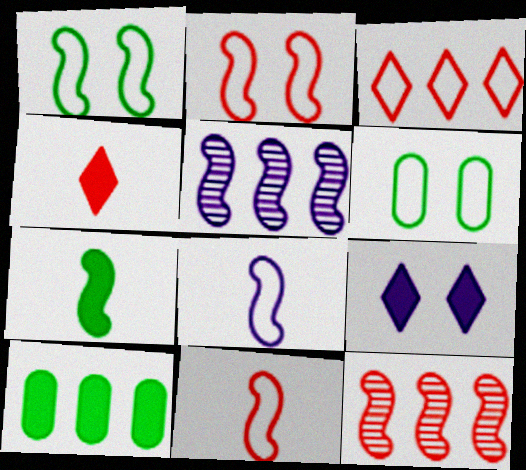[[2, 5, 7], 
[3, 5, 10], 
[3, 6, 8], 
[4, 5, 6]]